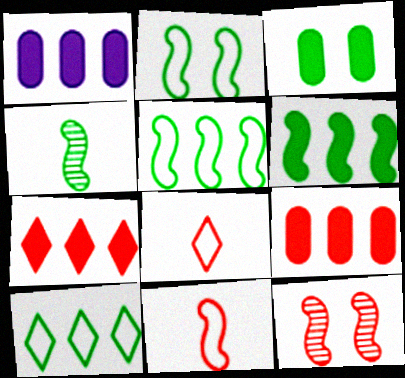[[1, 6, 7], 
[2, 4, 6], 
[3, 4, 10], 
[8, 9, 12]]